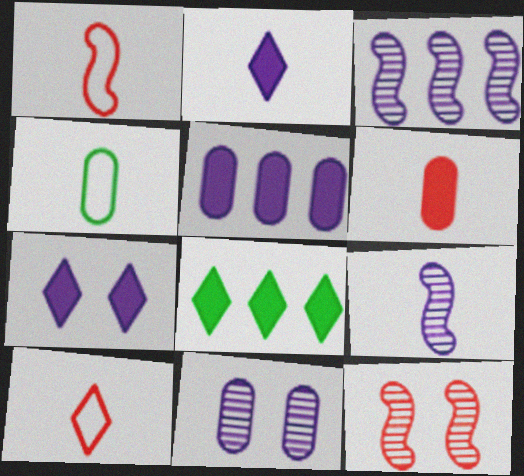[[1, 8, 11]]